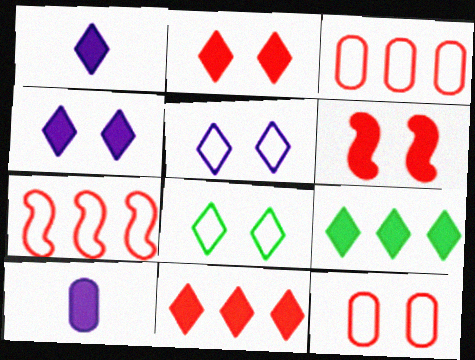[[1, 2, 9], 
[6, 9, 10]]